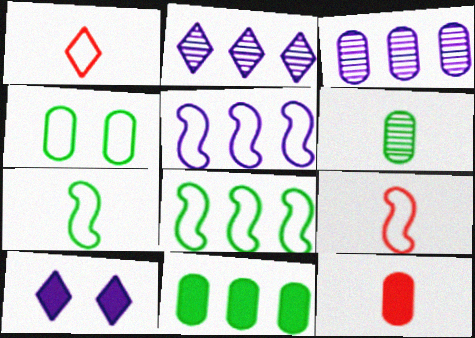[[1, 4, 5], 
[3, 4, 12], 
[4, 6, 11]]